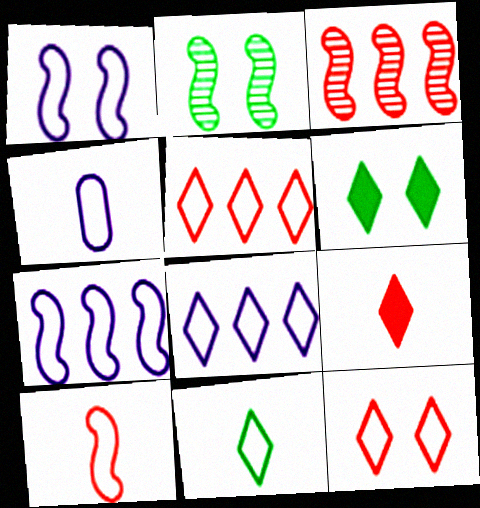[[1, 4, 8], 
[3, 4, 6], 
[4, 10, 11], 
[8, 11, 12]]